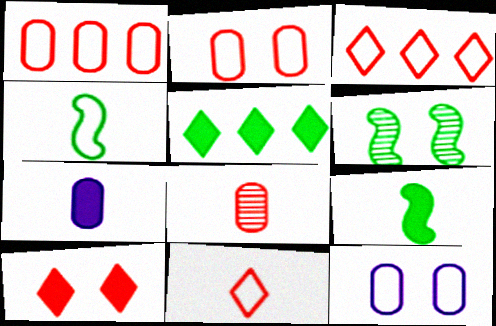[[3, 4, 12], 
[3, 6, 7], 
[6, 10, 12]]